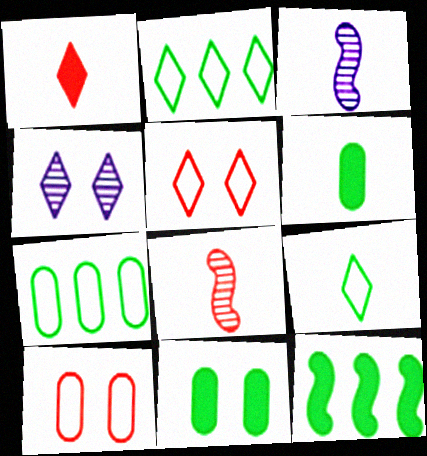[[1, 2, 4]]